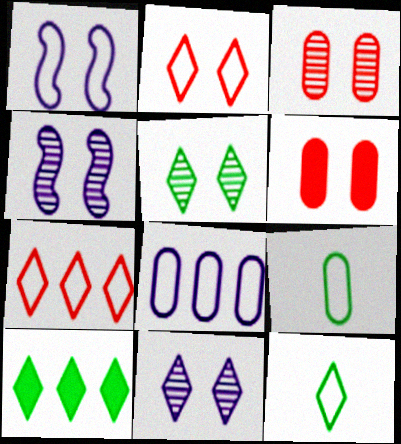[[1, 5, 6], 
[1, 7, 9], 
[3, 4, 5], 
[5, 10, 12]]